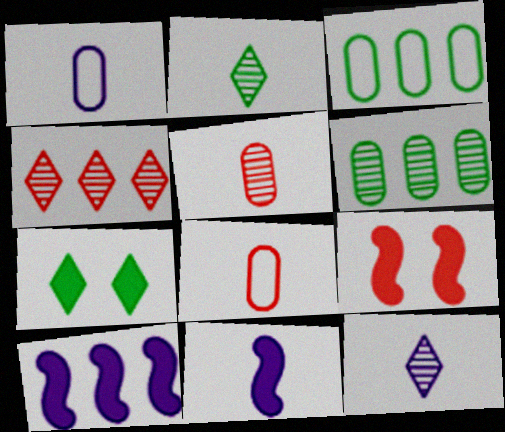[[1, 11, 12], 
[2, 8, 11], 
[3, 4, 10], 
[3, 9, 12], 
[4, 8, 9]]